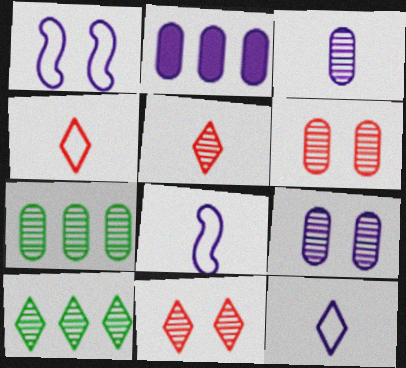[[3, 6, 7]]